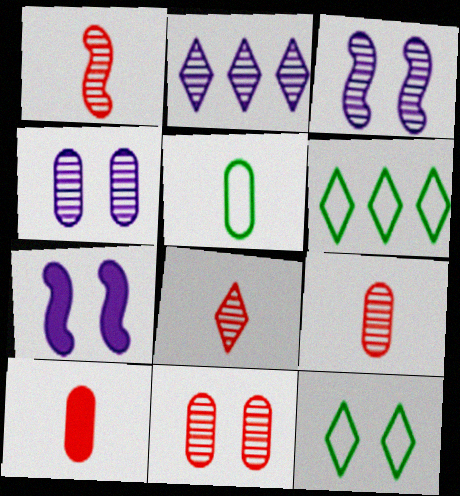[[1, 8, 9], 
[3, 6, 10], 
[6, 7, 9], 
[7, 11, 12]]